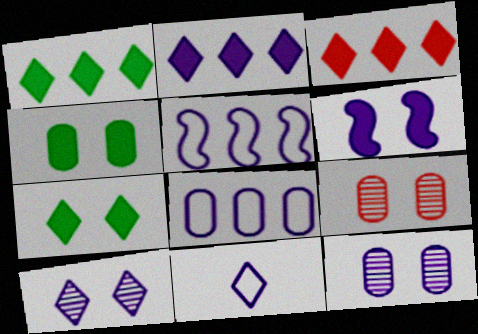[[1, 2, 3], 
[2, 10, 11]]